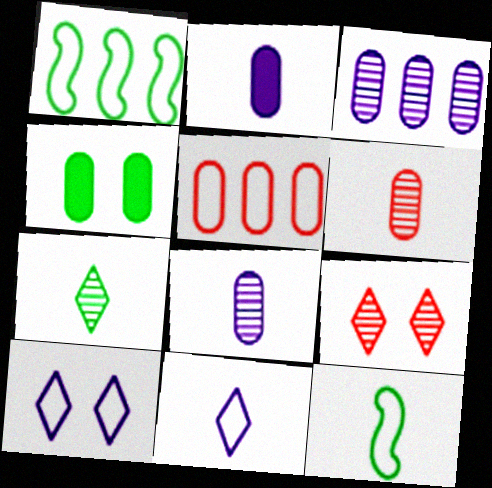[[1, 2, 9], 
[1, 4, 7], 
[4, 5, 8], 
[5, 10, 12]]